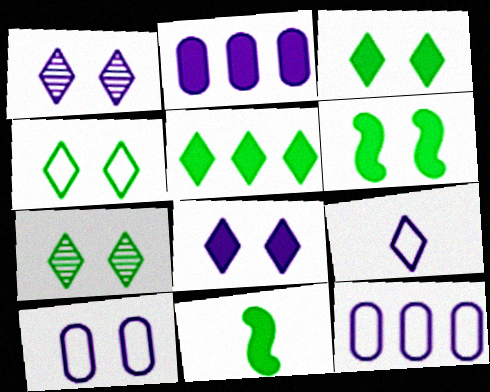[[3, 4, 7]]